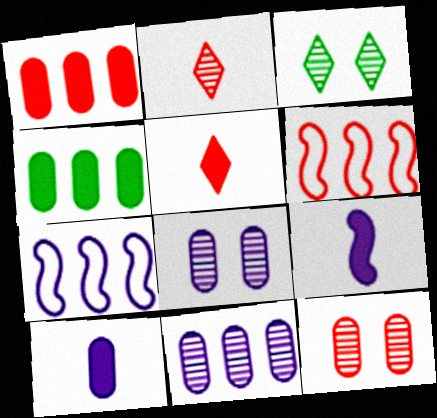[[3, 6, 10], 
[5, 6, 12]]